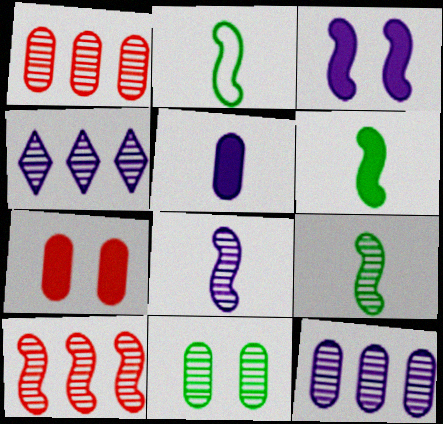[[2, 3, 10], 
[2, 4, 7], 
[2, 6, 9]]